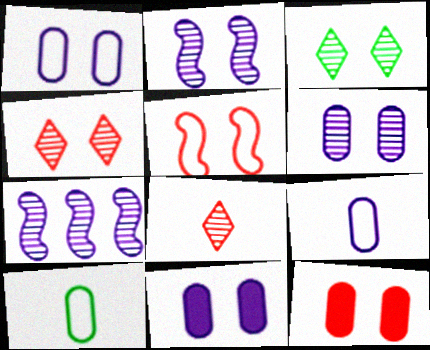[[1, 6, 11], 
[3, 5, 11], 
[4, 5, 12]]